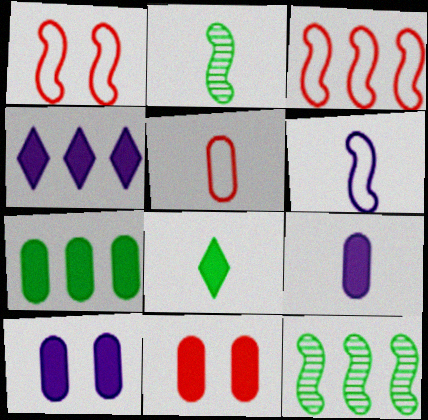[[7, 9, 11]]